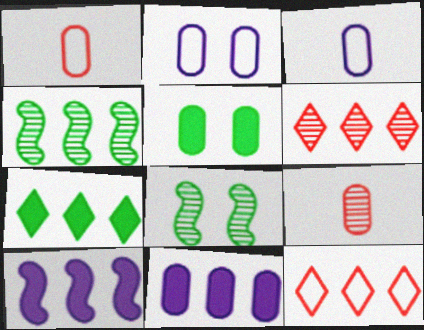[[4, 11, 12]]